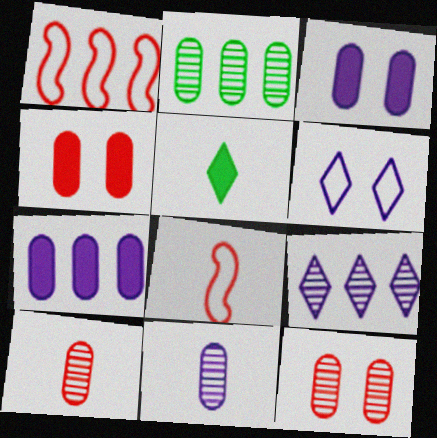[[2, 11, 12], 
[5, 8, 11]]